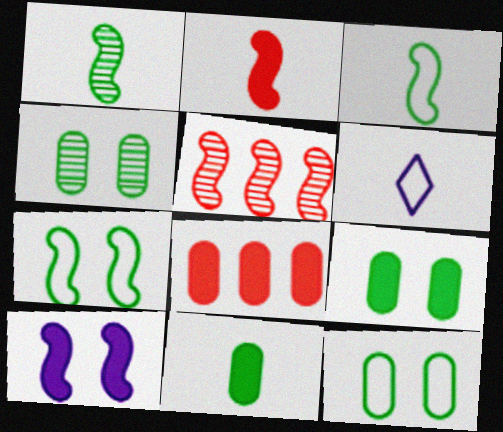[[3, 5, 10], 
[4, 9, 12], 
[5, 6, 9]]